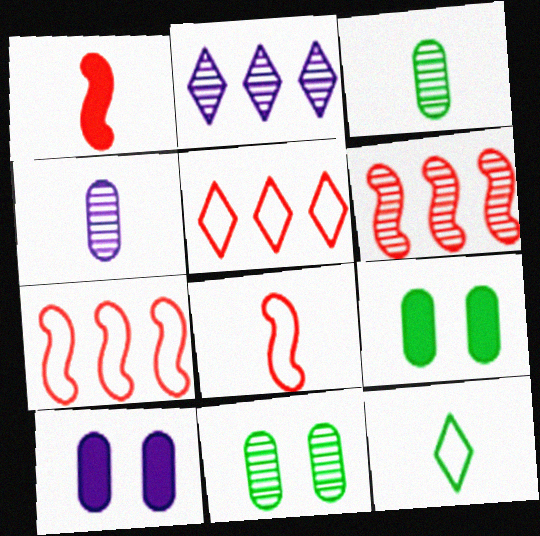[[1, 4, 12], 
[2, 8, 9], 
[6, 10, 12]]